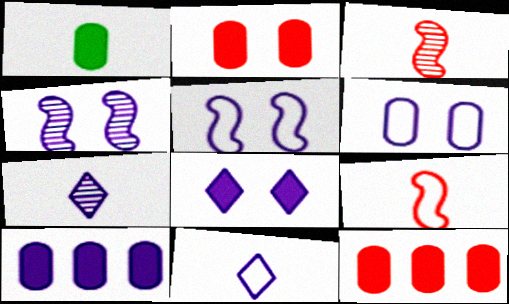[[1, 2, 10], 
[1, 3, 11], 
[1, 7, 9], 
[4, 6, 8], 
[4, 10, 11], 
[5, 7, 10]]